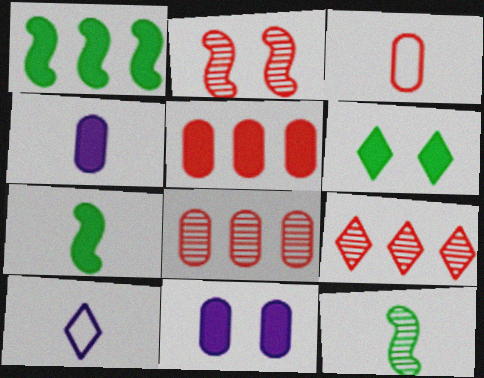[[6, 9, 10]]